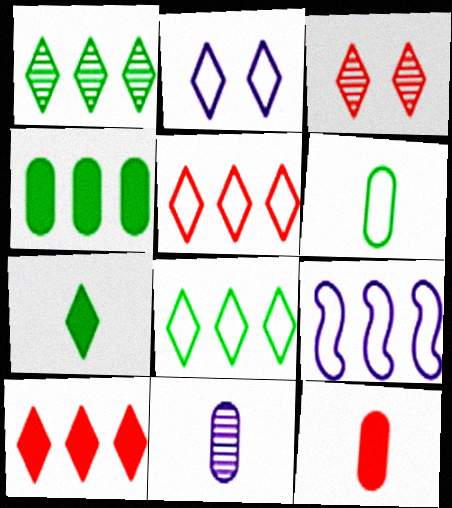[[6, 11, 12]]